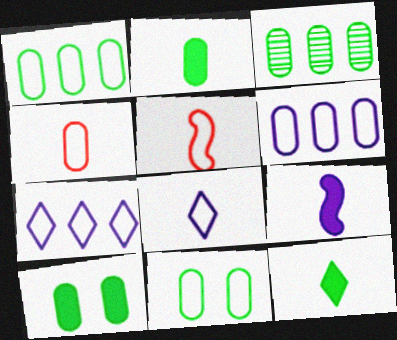[[2, 3, 11], 
[4, 6, 11], 
[5, 7, 11]]